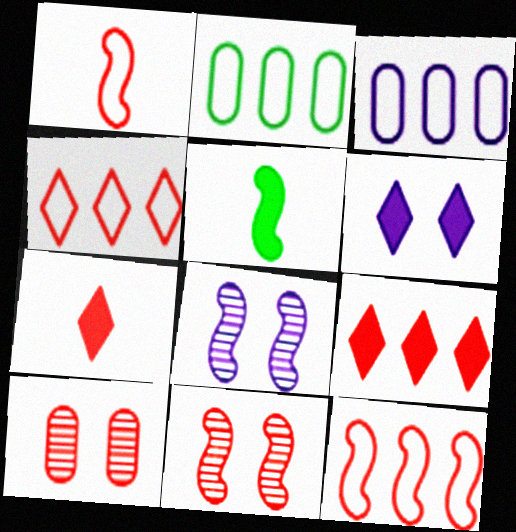[[1, 9, 10], 
[2, 7, 8], 
[5, 8, 12], 
[7, 10, 12]]